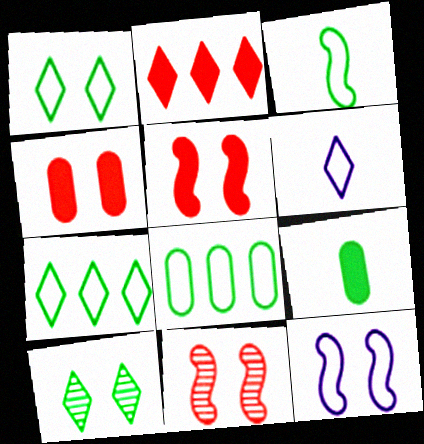[[1, 3, 8], 
[2, 6, 10], 
[4, 10, 12]]